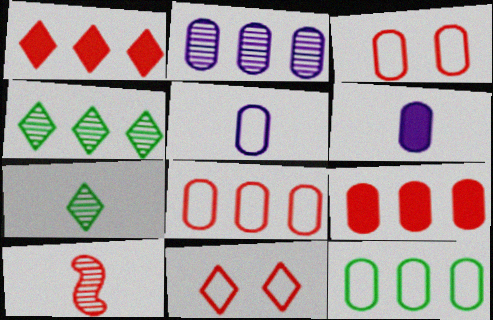[[1, 3, 10], 
[2, 9, 12], 
[3, 5, 12], 
[9, 10, 11]]